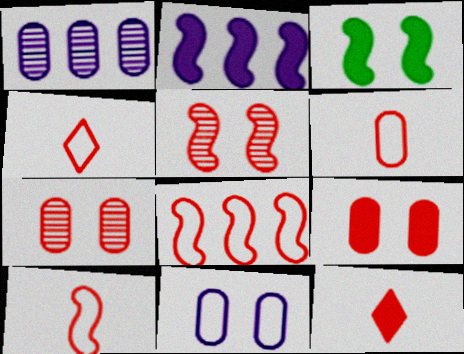[[1, 3, 4], 
[4, 6, 10], 
[7, 8, 12]]